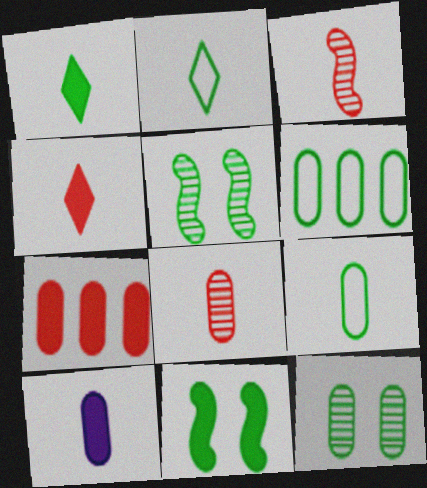[[1, 5, 6], 
[2, 3, 10], 
[8, 9, 10]]